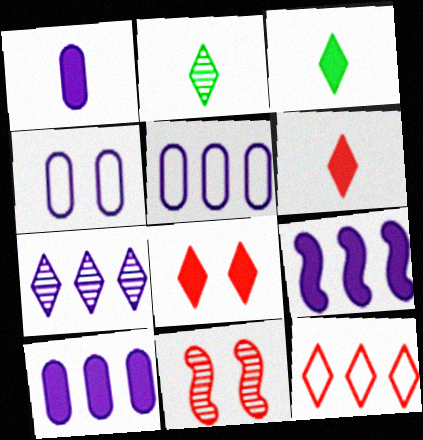[[3, 5, 11], 
[5, 7, 9]]